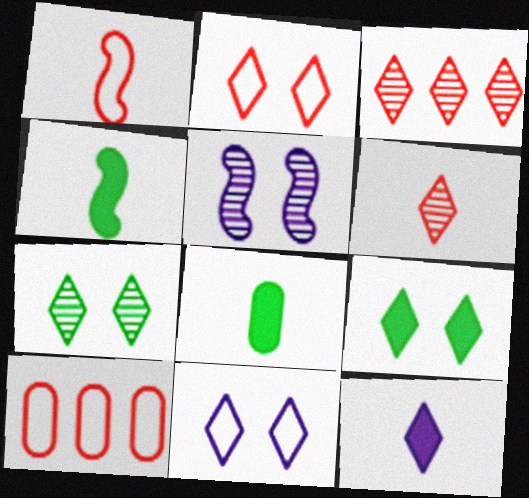[[1, 2, 10]]